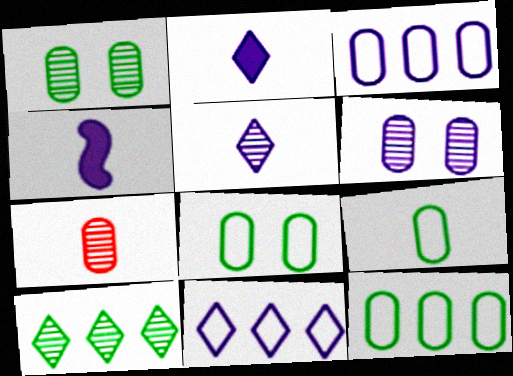[[4, 6, 11], 
[8, 9, 12]]